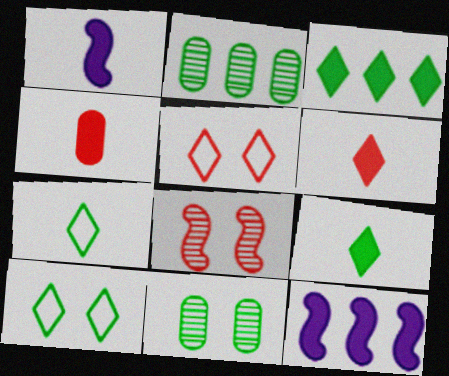[[1, 2, 5], 
[1, 4, 9]]